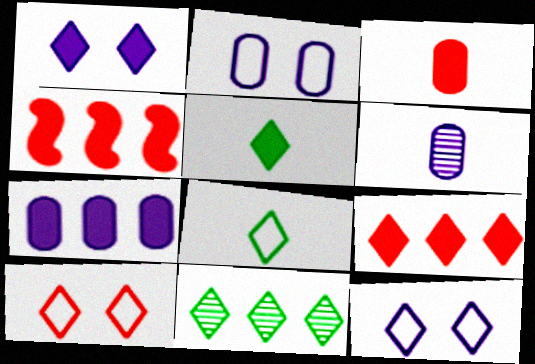[[1, 5, 9], 
[2, 6, 7]]